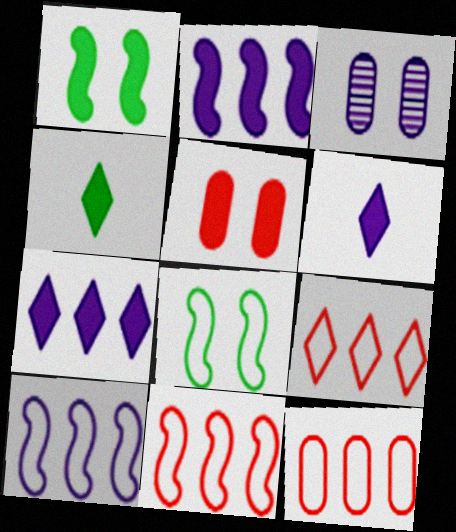[[2, 4, 5], 
[3, 4, 11], 
[3, 6, 10], 
[9, 11, 12]]